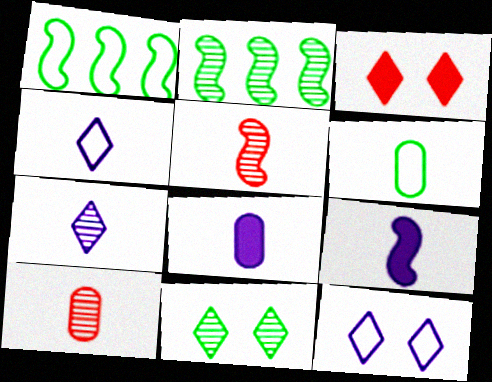[[3, 11, 12], 
[6, 8, 10]]